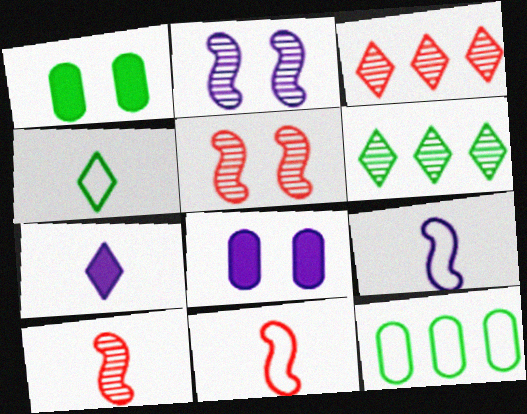[[1, 3, 9], 
[5, 7, 12], 
[6, 8, 11]]